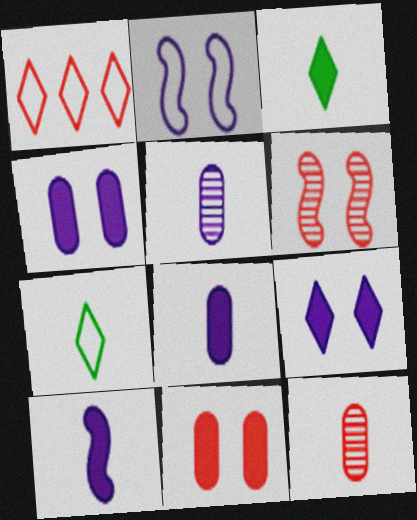[[7, 10, 12]]